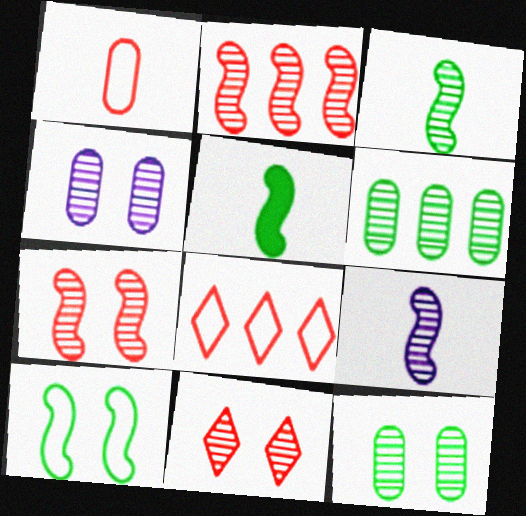[[4, 5, 8], 
[6, 9, 11]]